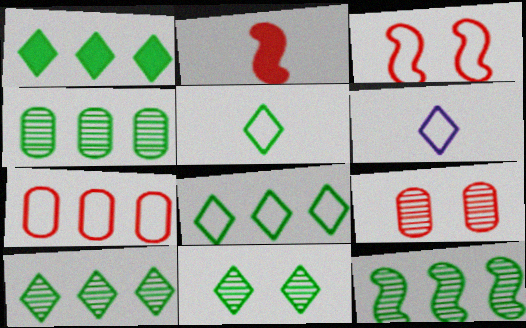[[1, 5, 11], 
[1, 8, 10], 
[4, 10, 12]]